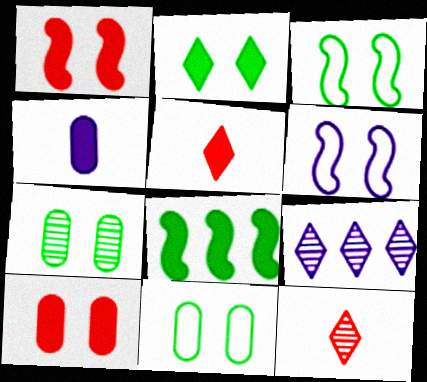[[2, 3, 7], 
[4, 6, 9]]